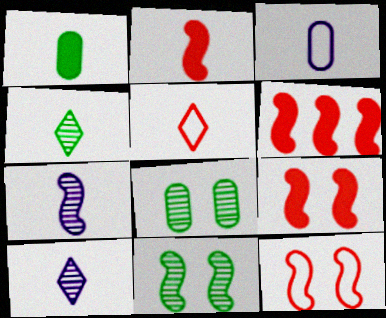[[1, 5, 7], 
[2, 3, 4], 
[2, 6, 9]]